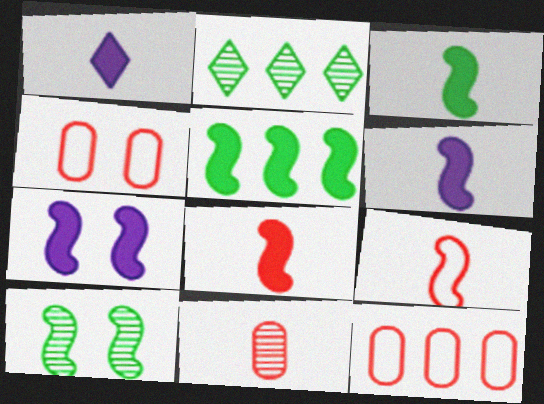[[1, 10, 12], 
[2, 4, 6], 
[3, 6, 8], 
[5, 7, 8]]